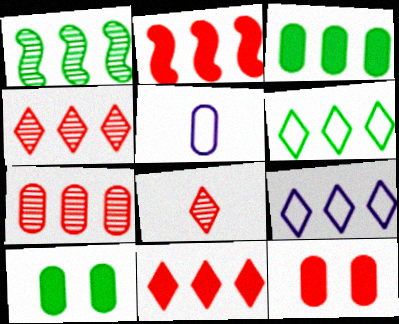[[1, 3, 6], 
[5, 7, 10]]